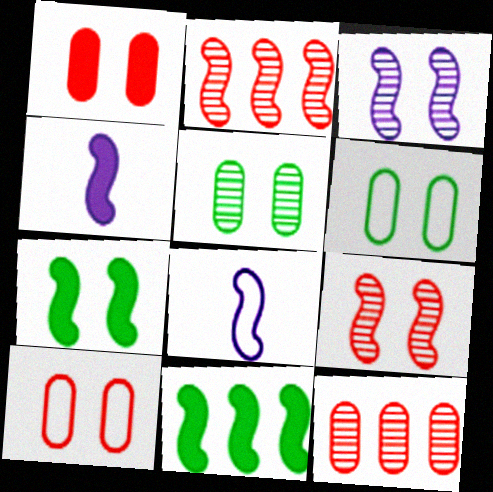[[2, 7, 8], 
[8, 9, 11]]